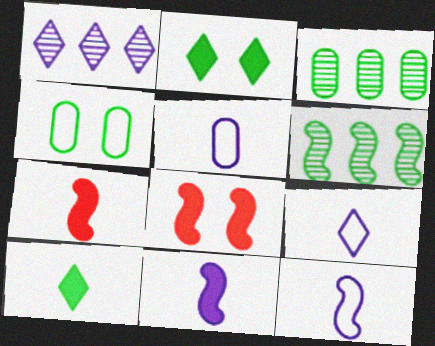[[1, 4, 7], 
[3, 8, 9], 
[4, 6, 10], 
[5, 9, 12], 
[6, 8, 12]]